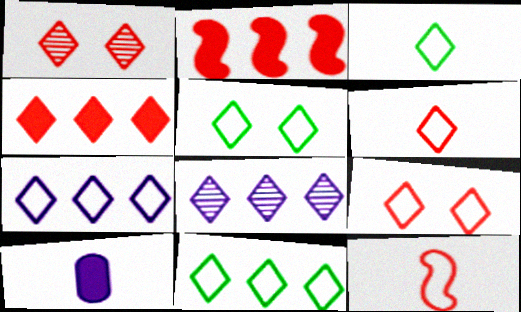[[1, 4, 6], 
[3, 5, 11], 
[3, 7, 9], 
[4, 8, 11], 
[5, 6, 7]]